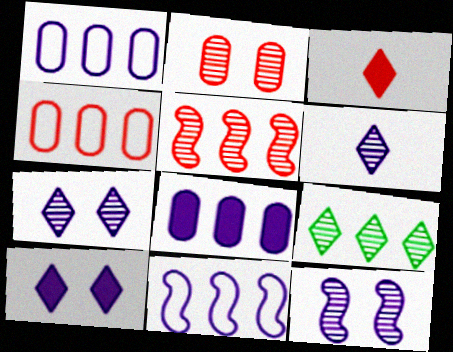[]